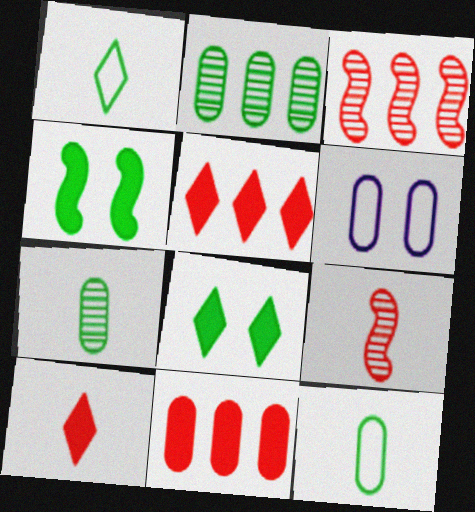[[1, 2, 4], 
[6, 7, 11]]